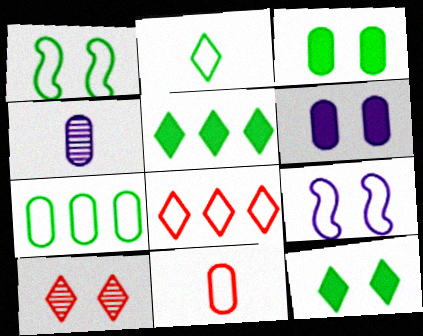[[1, 2, 7], 
[1, 6, 10], 
[3, 9, 10]]